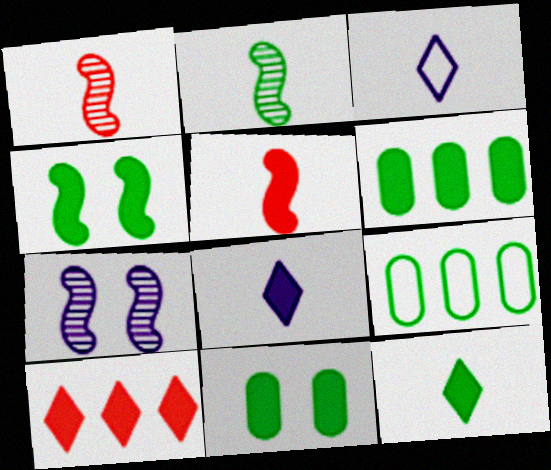[[4, 6, 12]]